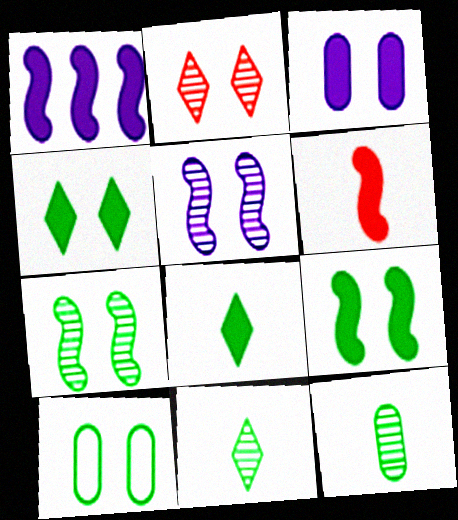[[1, 6, 9], 
[4, 7, 10]]